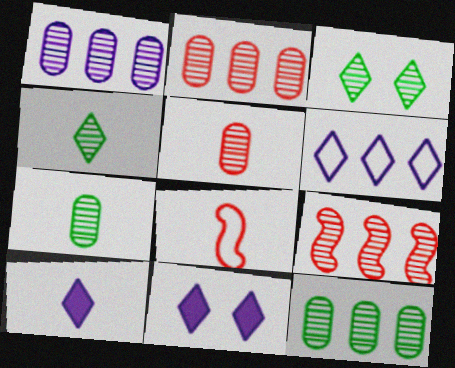[[1, 2, 12], 
[7, 8, 10], 
[8, 11, 12]]